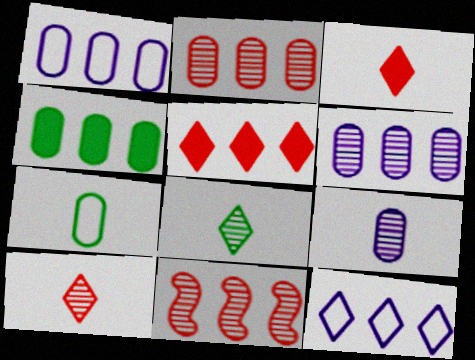[[1, 2, 4], 
[4, 11, 12]]